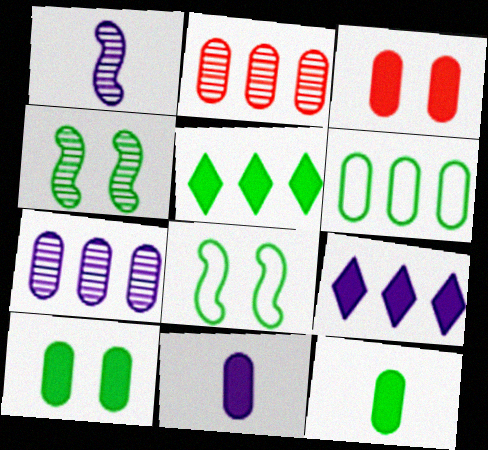[]